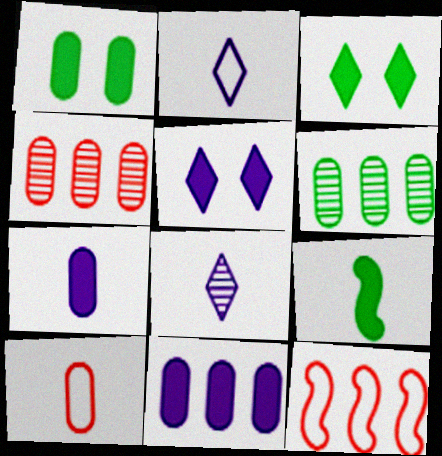[[1, 8, 12], 
[8, 9, 10]]